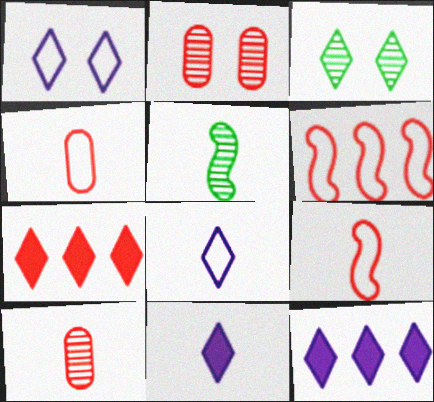[[2, 7, 9], 
[3, 7, 8], 
[4, 5, 11]]